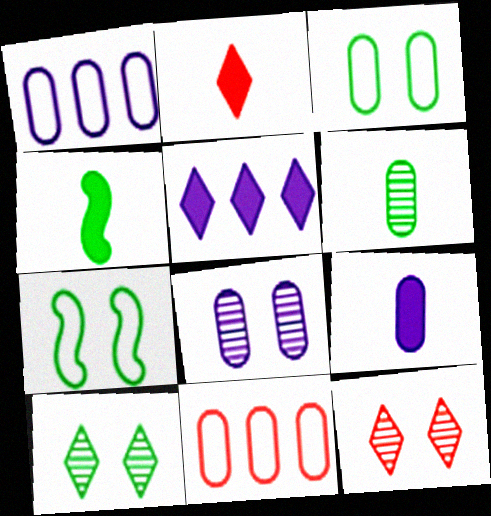[[1, 4, 12], 
[1, 8, 9], 
[2, 4, 9]]